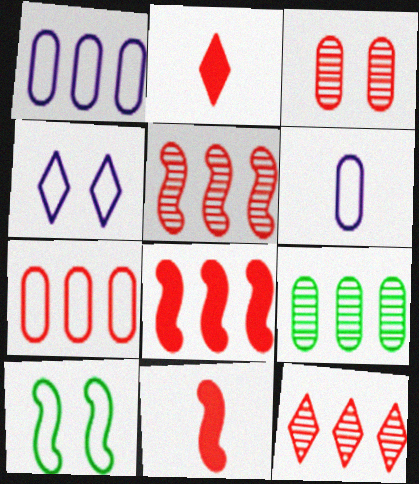[[4, 9, 11], 
[7, 8, 12]]